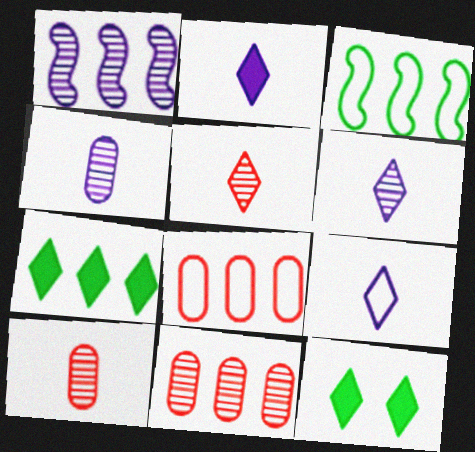[[1, 7, 8], 
[2, 6, 9]]